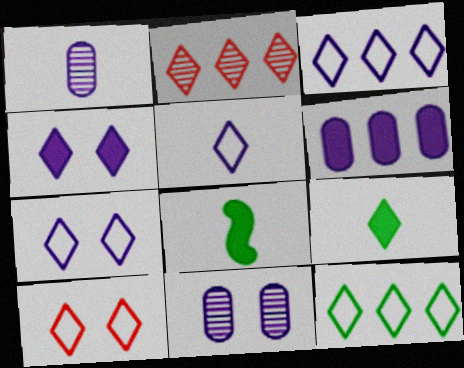[[2, 7, 9], 
[3, 5, 7], 
[5, 10, 12]]